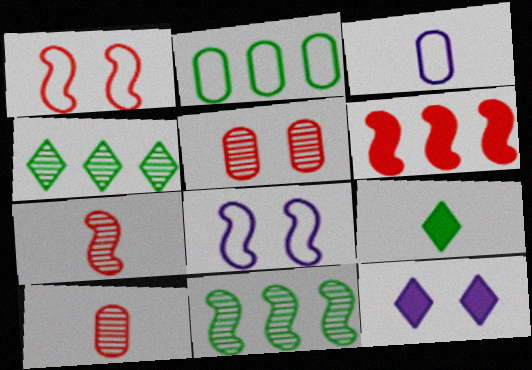[[1, 6, 7], 
[2, 7, 12], 
[3, 7, 9]]